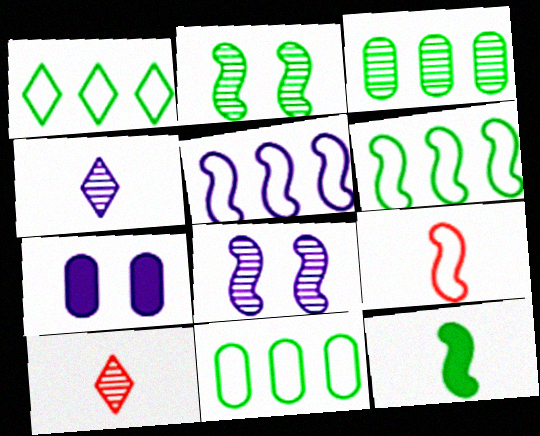[[1, 6, 11], 
[2, 6, 12], 
[3, 8, 10], 
[4, 5, 7], 
[6, 7, 10]]